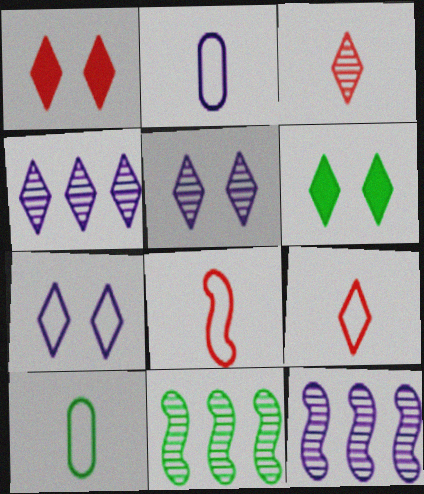[[1, 2, 11], 
[1, 10, 12], 
[4, 6, 9], 
[6, 10, 11]]